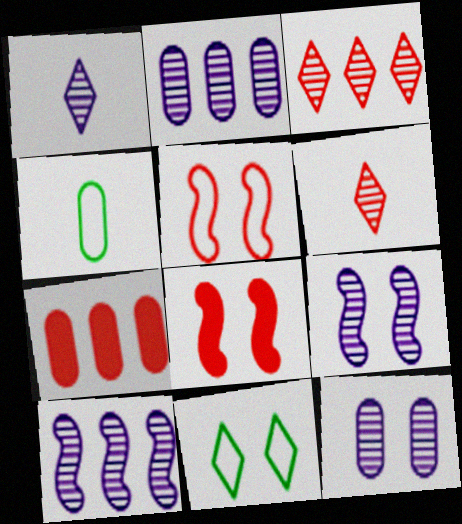[[1, 2, 9], 
[1, 10, 12], 
[4, 7, 12], 
[5, 6, 7], 
[8, 11, 12]]